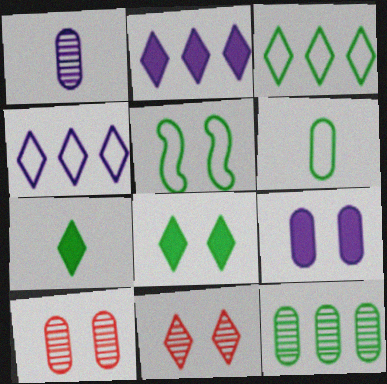[[1, 10, 12], 
[3, 5, 6], 
[4, 7, 11], 
[5, 7, 12], 
[5, 9, 11]]